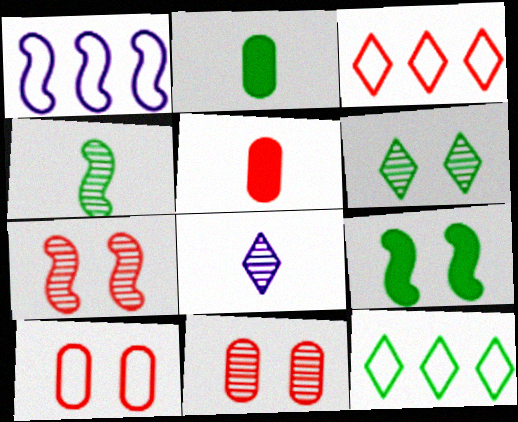[[1, 5, 6], 
[3, 5, 7]]